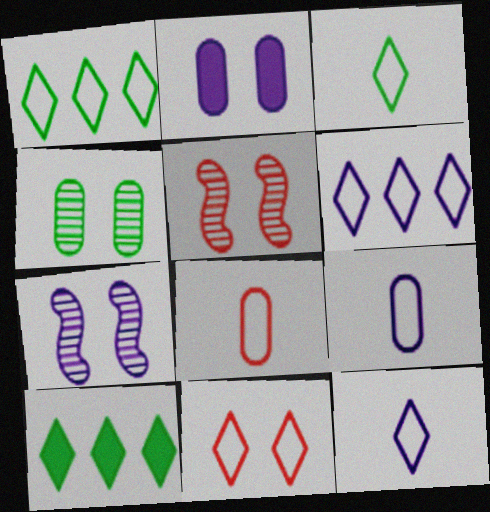[[1, 11, 12], 
[3, 6, 11], 
[5, 9, 10], 
[7, 8, 10]]